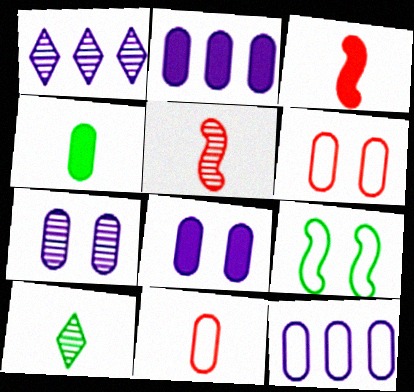[]